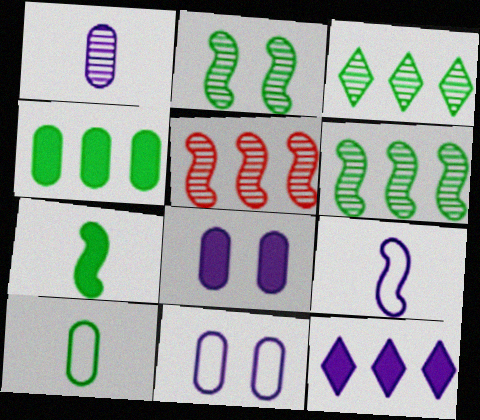[]